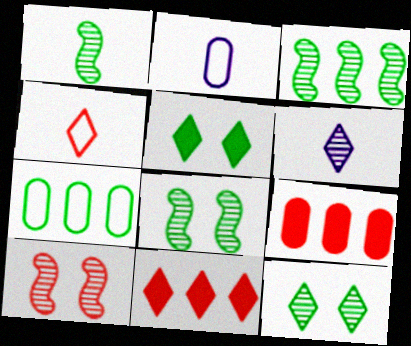[[1, 3, 8], 
[1, 5, 7], 
[2, 8, 11], 
[4, 9, 10]]